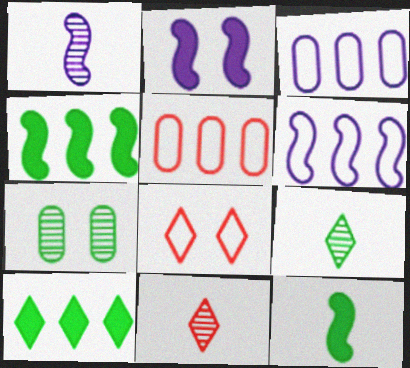[[1, 2, 6], 
[2, 5, 9], 
[2, 7, 8]]